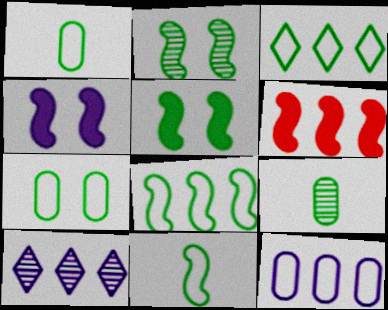[[3, 5, 9], 
[3, 7, 11]]